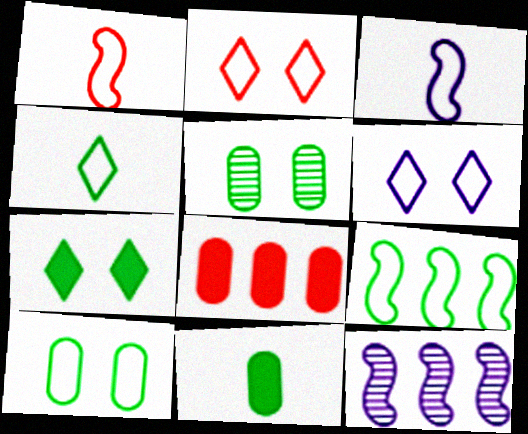[[2, 11, 12], 
[4, 9, 10]]